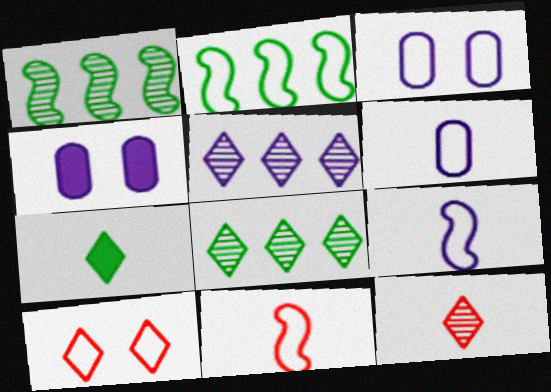[[2, 4, 12], 
[2, 6, 10], 
[4, 5, 9], 
[4, 8, 11], 
[5, 7, 10]]